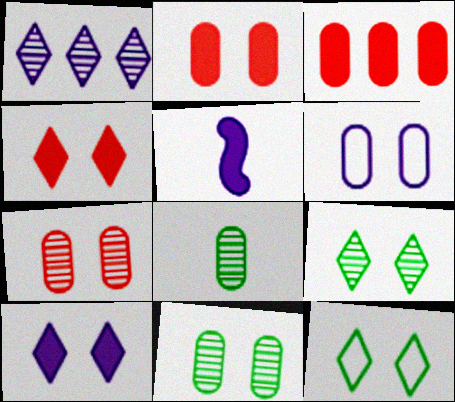[[1, 5, 6], 
[2, 6, 11], 
[3, 6, 8]]